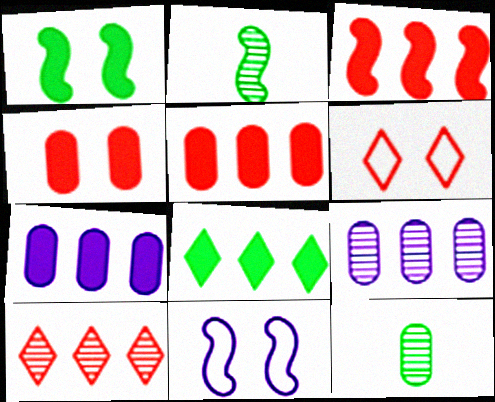[[2, 3, 11], 
[2, 6, 7], 
[3, 7, 8]]